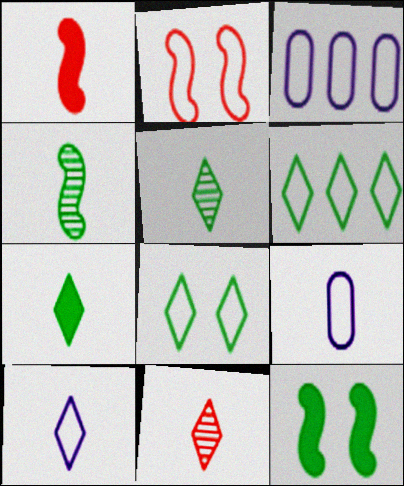[[1, 5, 9], 
[2, 6, 9], 
[3, 11, 12], 
[7, 10, 11]]